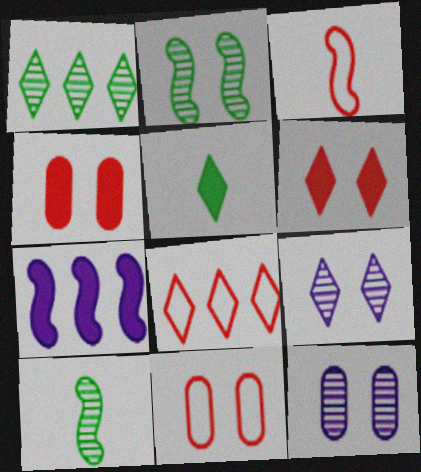[[2, 3, 7], 
[3, 8, 11], 
[4, 5, 7], 
[5, 8, 9]]